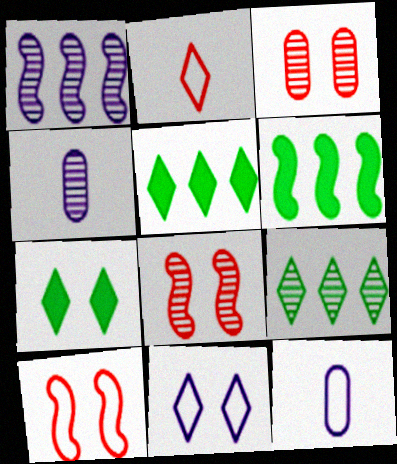[[4, 5, 10], 
[4, 8, 9], 
[5, 8, 12]]